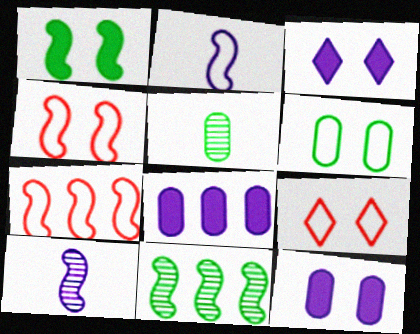[[1, 7, 10], 
[3, 5, 7]]